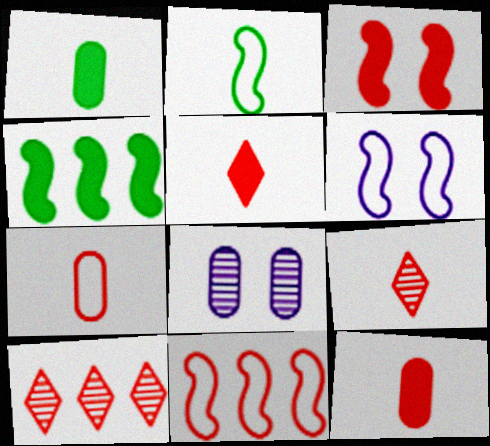[[1, 6, 10], 
[2, 6, 11], 
[3, 7, 10]]